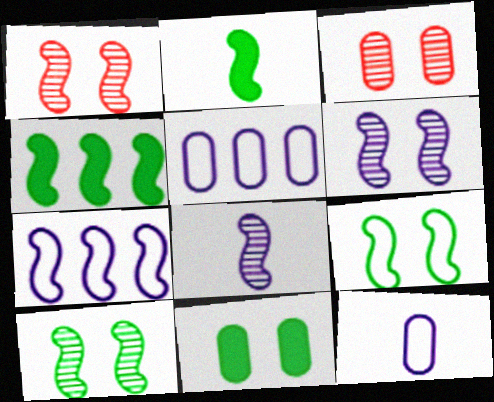[[1, 2, 7], 
[1, 6, 10]]